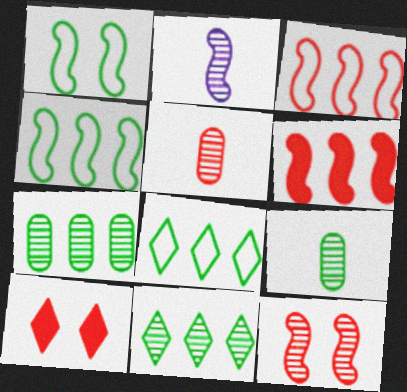[[1, 2, 6], 
[3, 5, 10]]